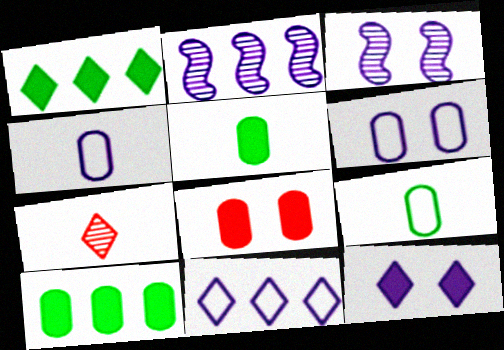[[2, 4, 12], 
[3, 6, 12]]